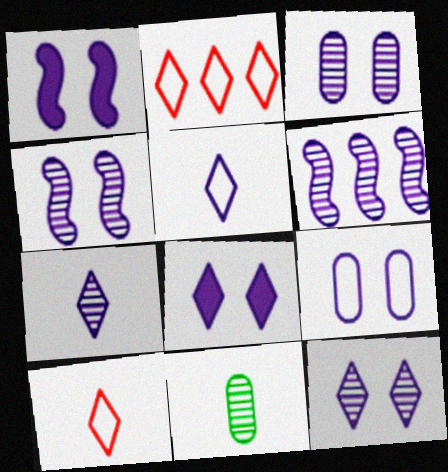[[1, 2, 11], 
[1, 9, 12], 
[3, 4, 12], 
[3, 6, 7], 
[4, 8, 9]]